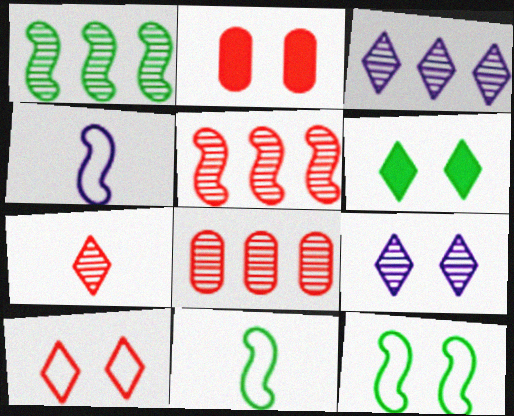[[1, 3, 8], 
[2, 3, 11], 
[2, 9, 12], 
[4, 6, 8], 
[6, 9, 10]]